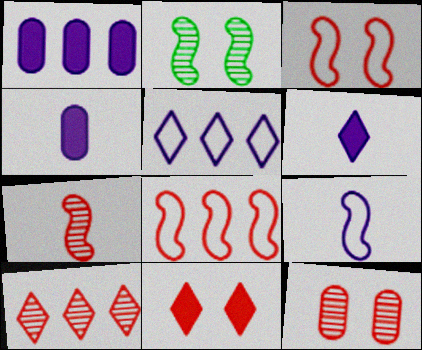[[3, 11, 12], 
[7, 10, 12]]